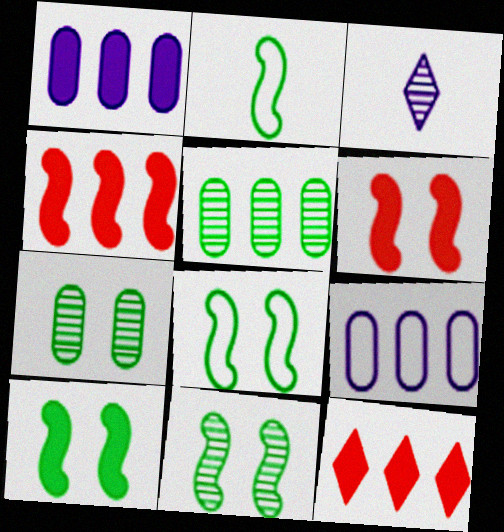[[8, 10, 11]]